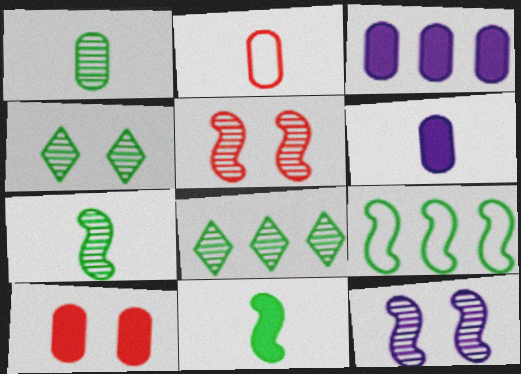[[1, 2, 6]]